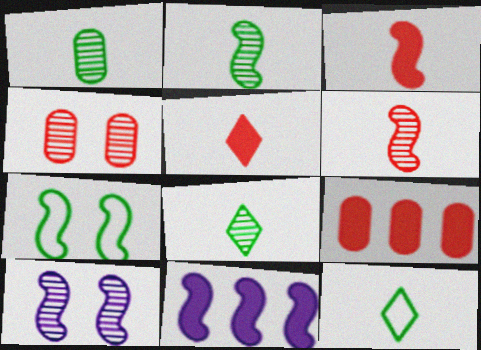[[1, 2, 8], 
[4, 11, 12], 
[6, 7, 11], 
[9, 10, 12]]